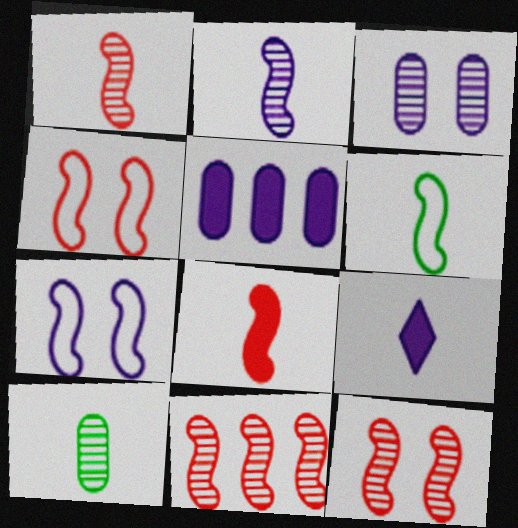[[1, 11, 12], 
[2, 6, 8], 
[4, 8, 11]]